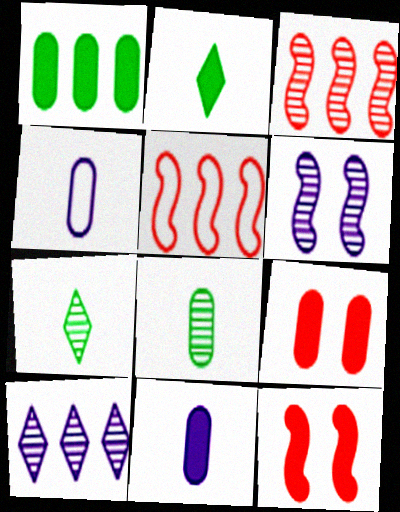[[1, 5, 10], 
[1, 9, 11]]